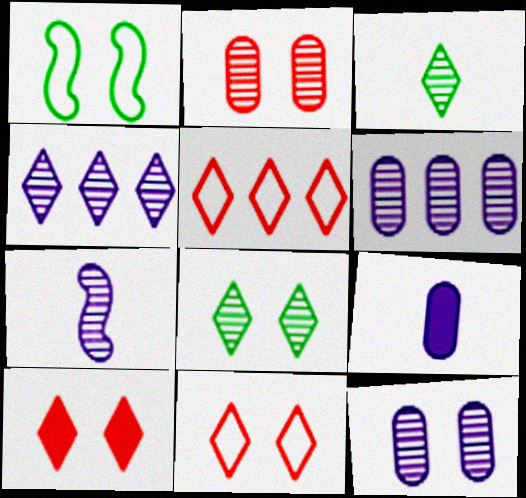[[1, 10, 12], 
[4, 7, 12]]